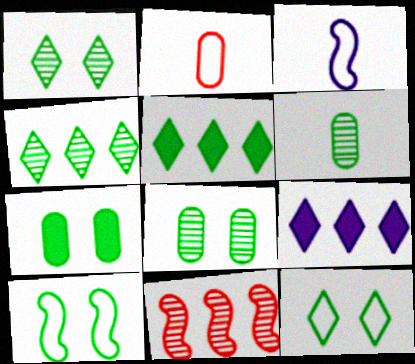[[1, 7, 10], 
[5, 6, 10]]